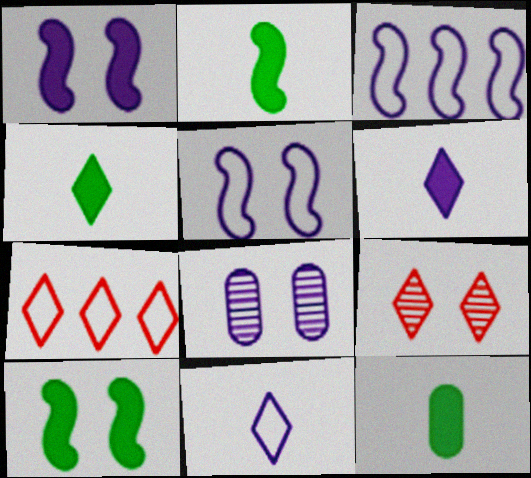[[2, 4, 12], 
[2, 7, 8], 
[3, 6, 8], 
[3, 9, 12]]